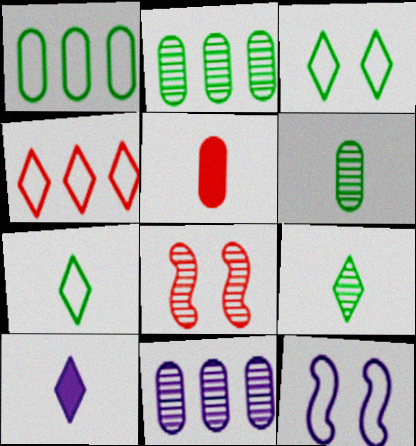[[1, 8, 10], 
[4, 5, 8], 
[8, 9, 11], 
[10, 11, 12]]